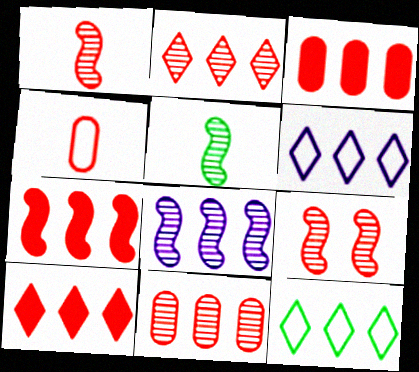[[3, 7, 10], 
[3, 8, 12], 
[4, 9, 10], 
[5, 8, 9]]